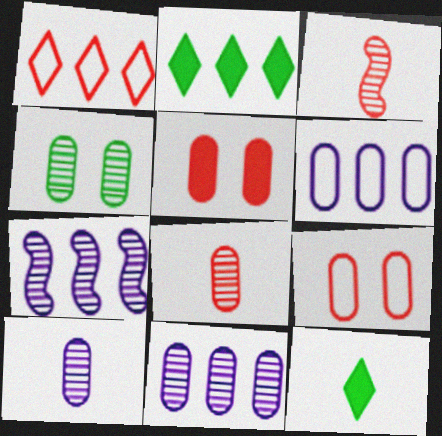[[1, 3, 5], 
[4, 8, 11], 
[7, 9, 12]]